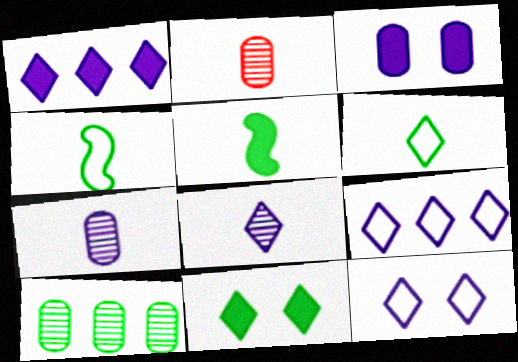[[1, 8, 12], 
[4, 10, 11]]